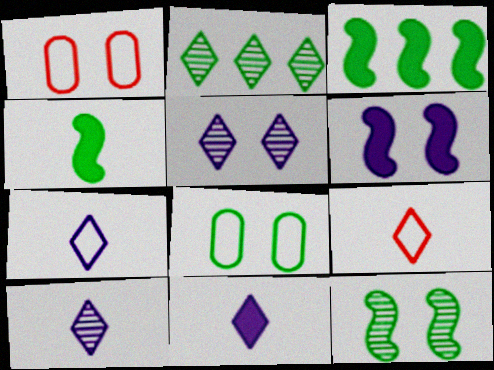[[1, 3, 10], 
[2, 4, 8], 
[7, 10, 11]]